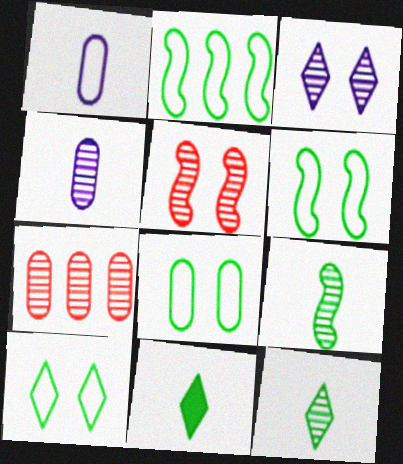[[3, 7, 9], 
[6, 8, 10]]